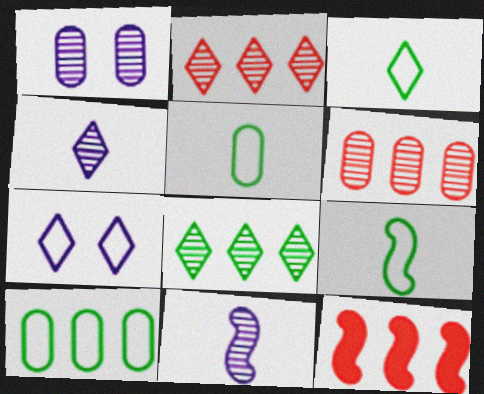[[1, 3, 12], 
[3, 5, 9]]